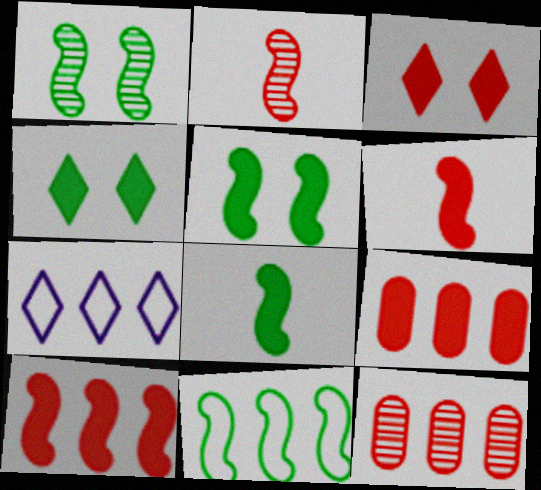[[1, 8, 11], 
[3, 6, 9]]